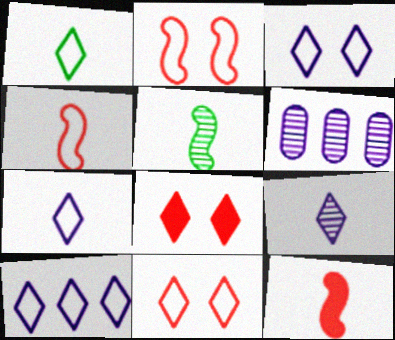[[1, 10, 11], 
[3, 7, 10]]